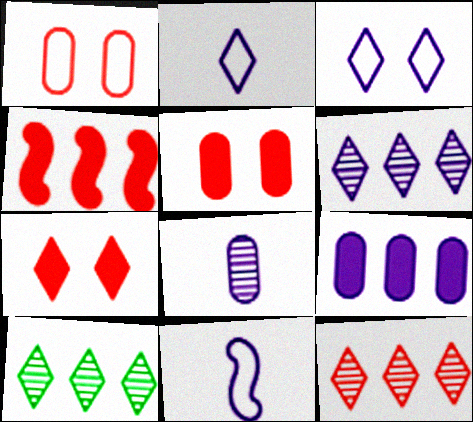[[2, 7, 10], 
[5, 10, 11], 
[6, 10, 12]]